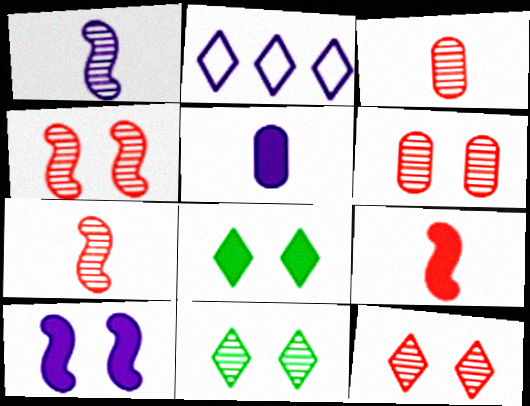[[4, 6, 12]]